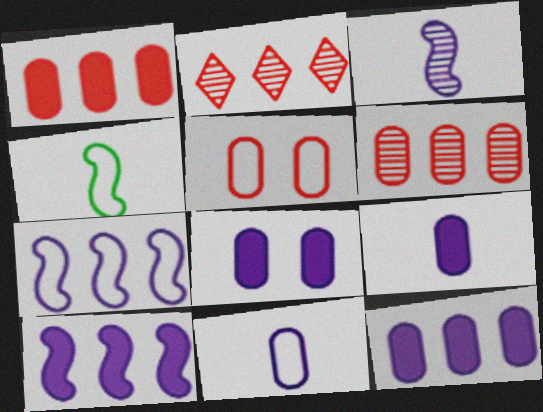[[2, 4, 8], 
[8, 9, 12]]